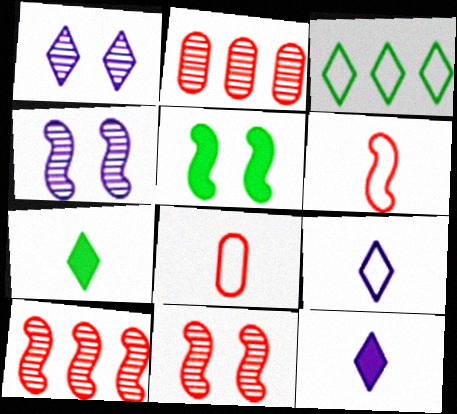[[2, 5, 9]]